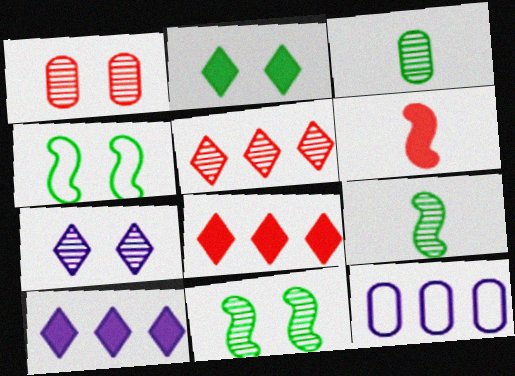[[1, 7, 11]]